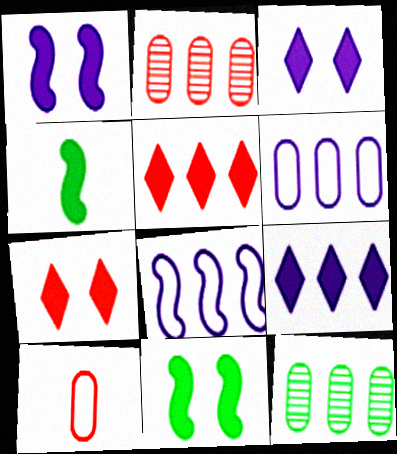[[5, 8, 12]]